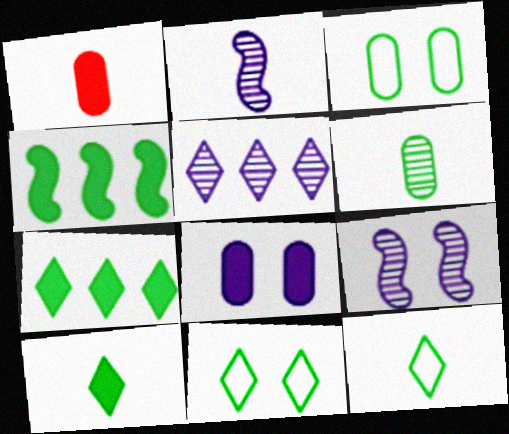[[1, 2, 12], 
[4, 6, 11]]